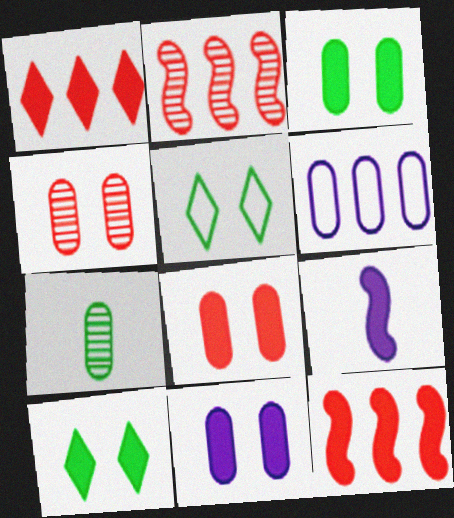[[1, 3, 9], 
[3, 8, 11], 
[6, 7, 8]]